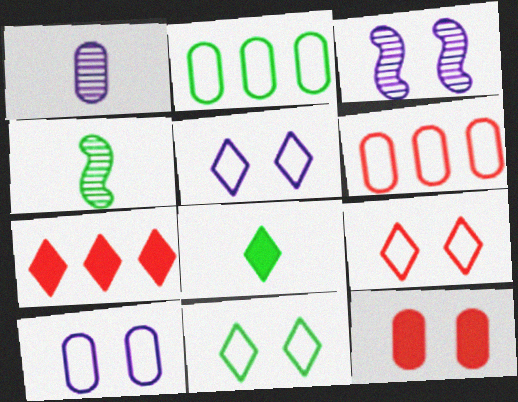[[1, 2, 12], 
[3, 6, 8], 
[3, 11, 12], 
[4, 7, 10], 
[5, 9, 11]]